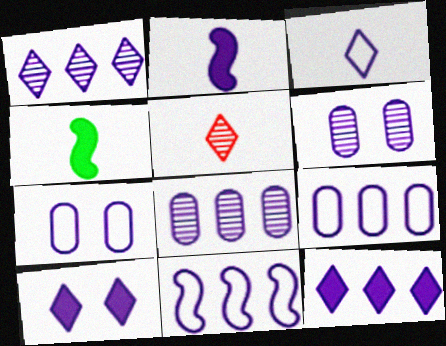[[1, 2, 7], 
[1, 3, 10], 
[3, 7, 11], 
[8, 11, 12]]